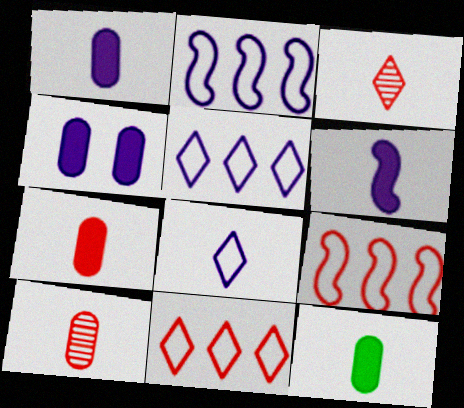[[1, 7, 12]]